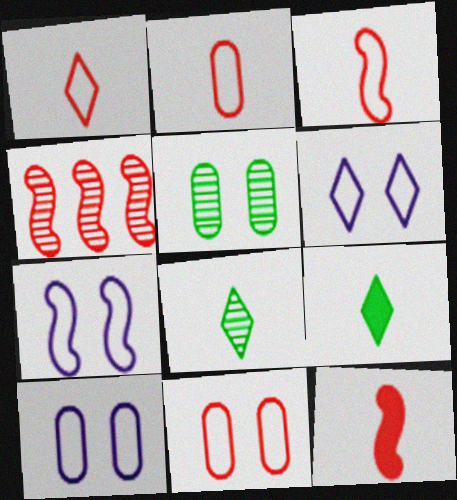[[1, 2, 3], 
[4, 9, 10], 
[6, 7, 10]]